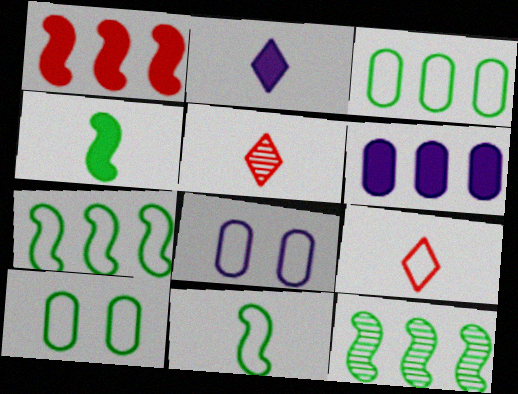[[7, 8, 9]]